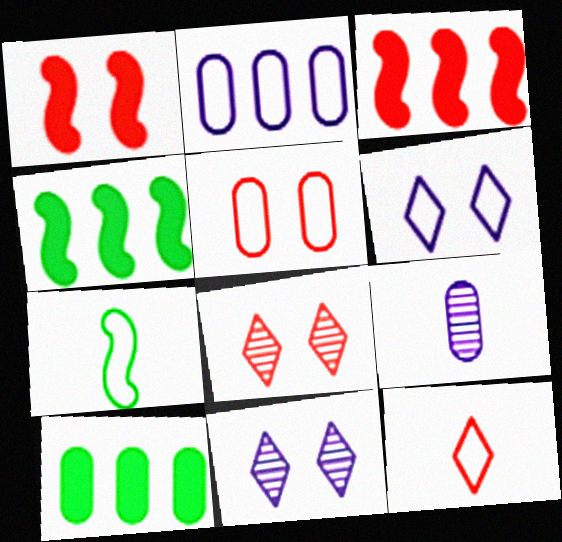[[1, 5, 8], 
[5, 9, 10]]